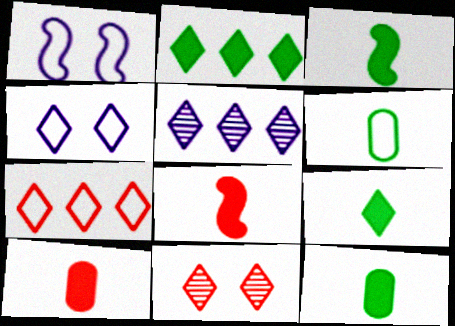[[1, 6, 7], 
[2, 5, 7], 
[3, 9, 12]]